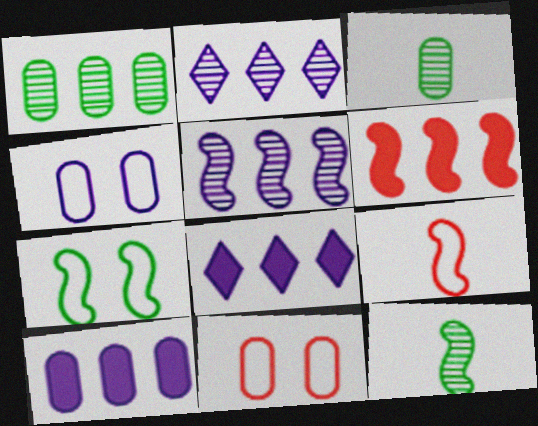[[3, 10, 11], 
[8, 11, 12]]